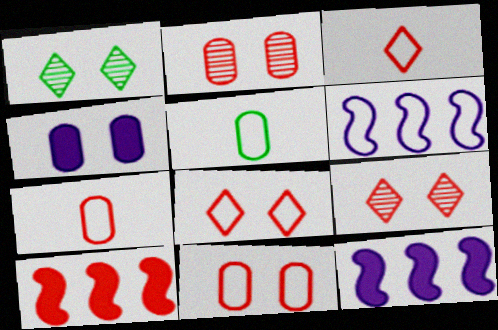[[1, 7, 12], 
[2, 3, 10], 
[5, 6, 8], 
[5, 9, 12], 
[7, 9, 10]]